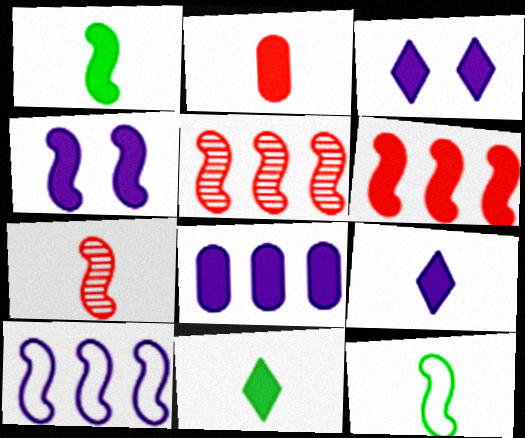[[1, 2, 9], 
[1, 4, 6], 
[4, 5, 12], 
[4, 8, 9]]